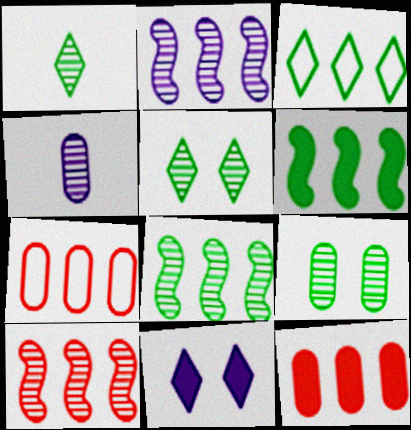[[1, 8, 9], 
[2, 3, 12], 
[2, 8, 10], 
[4, 5, 10]]